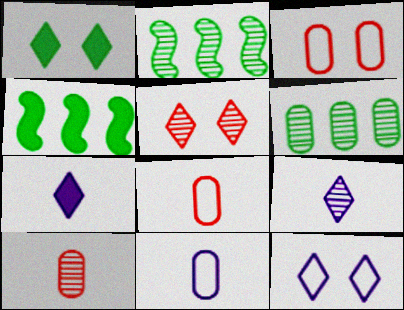[[1, 5, 12], 
[2, 3, 7], 
[3, 4, 9], 
[4, 5, 11], 
[4, 10, 12]]